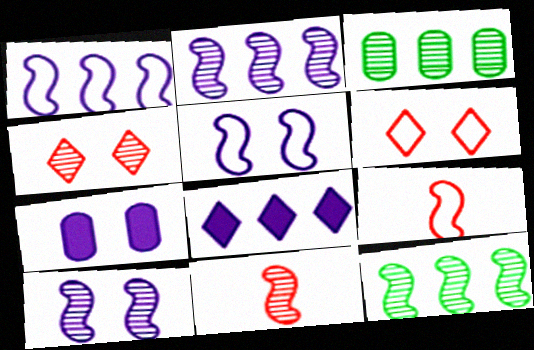[[10, 11, 12]]